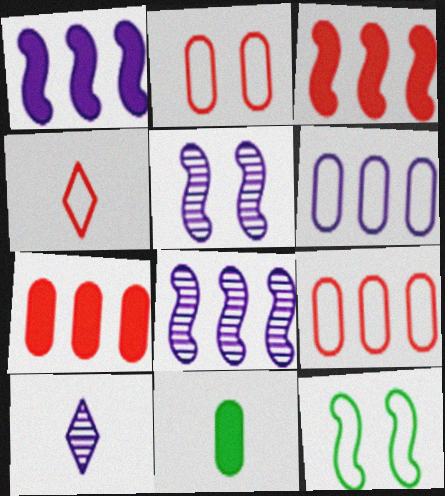[[4, 6, 12], 
[7, 10, 12]]